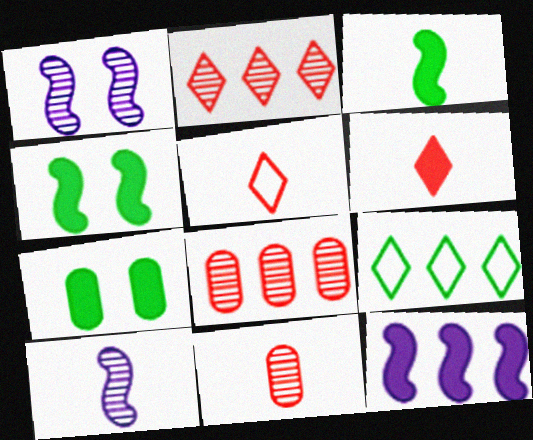[[6, 7, 12], 
[8, 9, 12]]